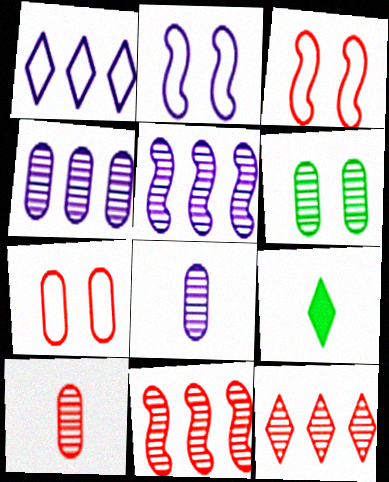[[3, 4, 9], 
[4, 6, 10], 
[5, 7, 9]]